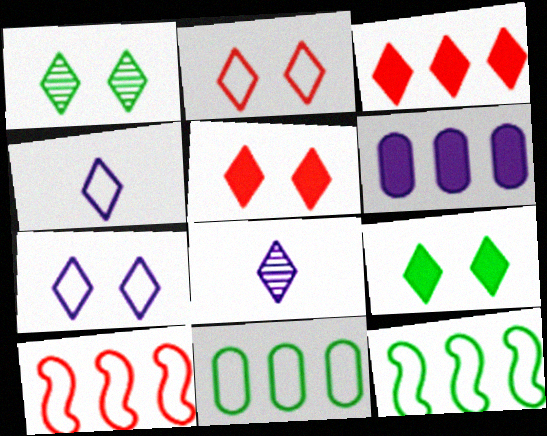[[1, 3, 4], 
[1, 5, 7]]